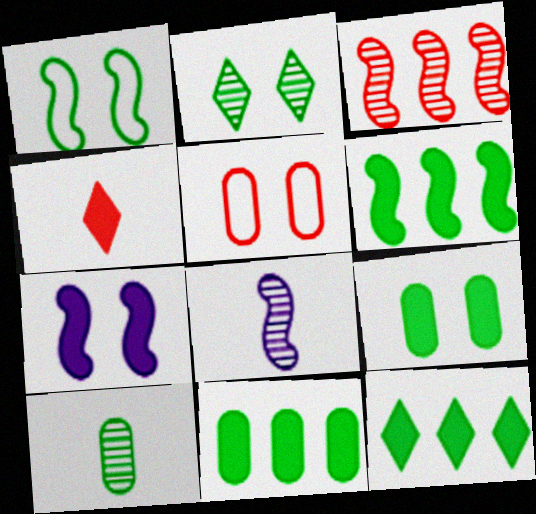[[1, 2, 9], 
[1, 10, 12], 
[2, 5, 7], 
[3, 4, 5], 
[4, 7, 11], 
[5, 8, 12], 
[6, 11, 12]]